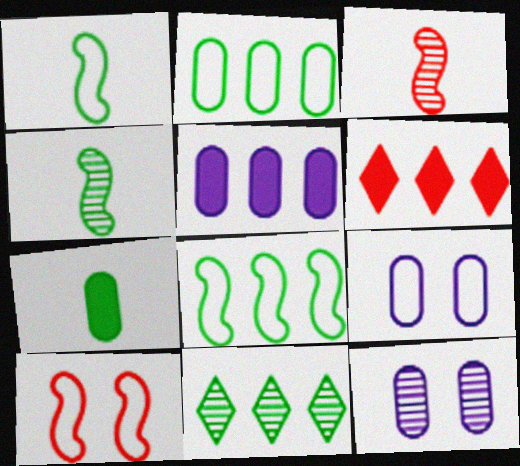[[1, 6, 12], 
[3, 11, 12], 
[4, 6, 9]]